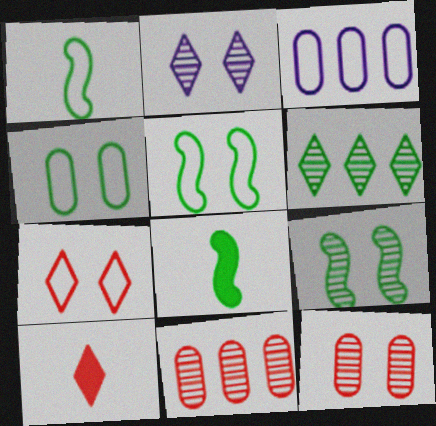[[1, 3, 7], 
[2, 9, 12], 
[3, 9, 10], 
[4, 6, 8]]